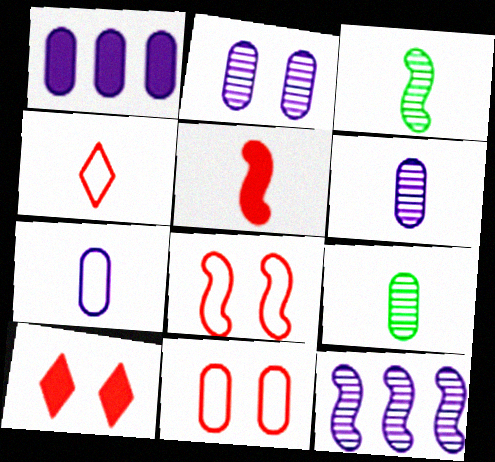[[1, 2, 7], 
[1, 9, 11]]